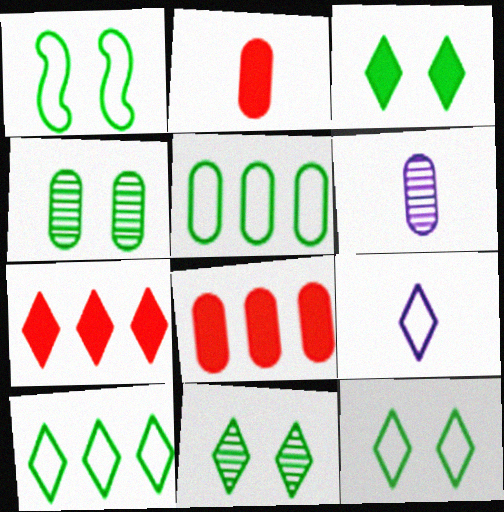[[1, 3, 4], 
[1, 6, 7], 
[3, 11, 12], 
[7, 9, 11]]